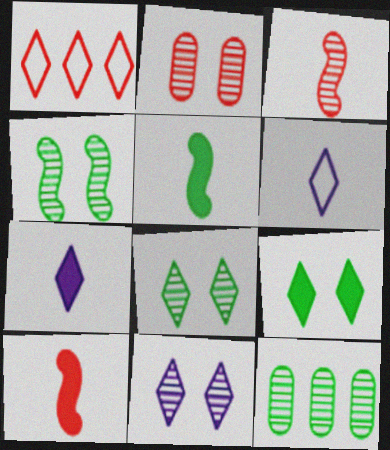[[1, 2, 10], 
[1, 7, 8], 
[2, 4, 11], 
[3, 11, 12]]